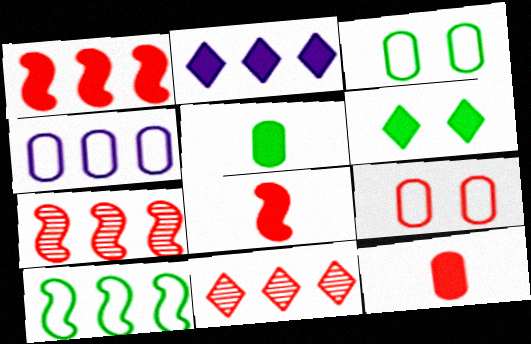[[8, 9, 11]]